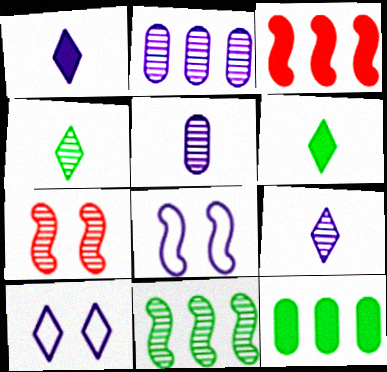[[1, 2, 8], 
[2, 4, 7]]